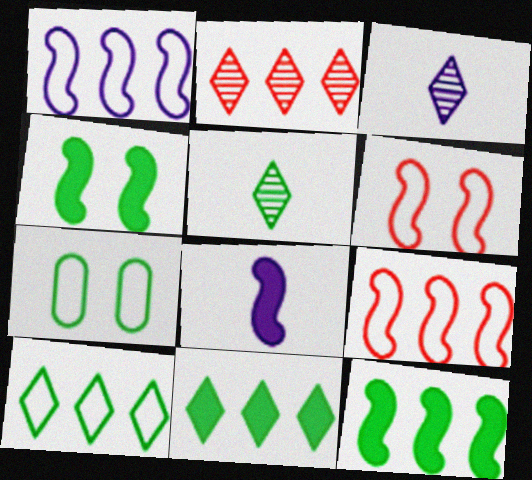[[2, 7, 8], 
[5, 7, 12]]